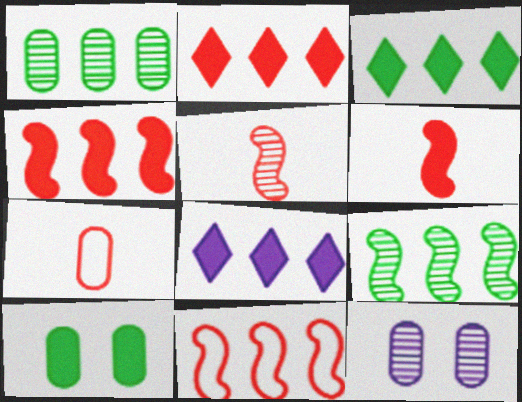[[1, 8, 11], 
[2, 3, 8], 
[6, 8, 10]]